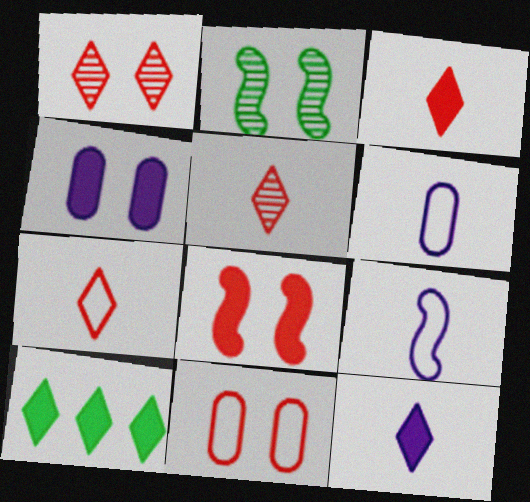[[1, 8, 11], 
[3, 5, 7]]